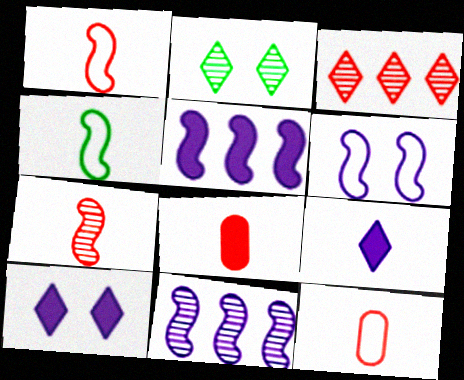[[2, 5, 12]]